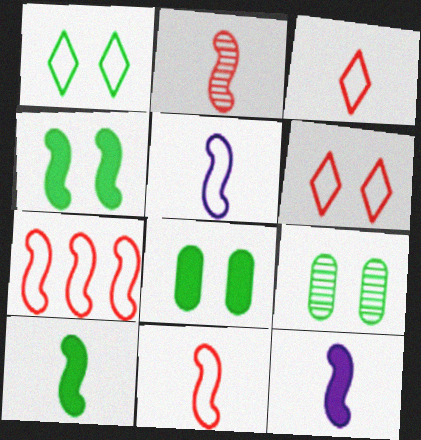[[1, 4, 9], 
[2, 5, 10]]